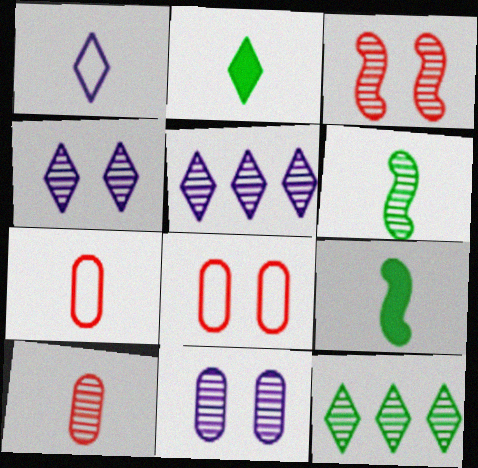[[1, 9, 10], 
[5, 8, 9]]